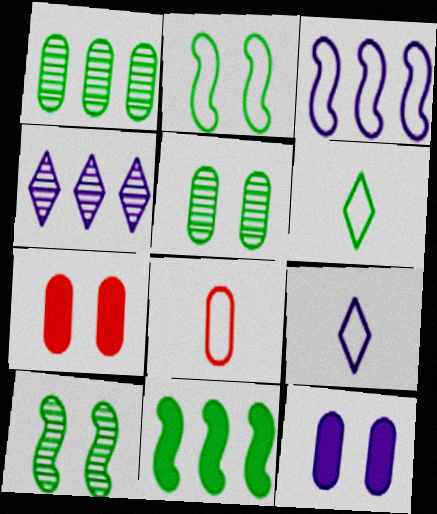[[1, 8, 12], 
[5, 6, 11]]